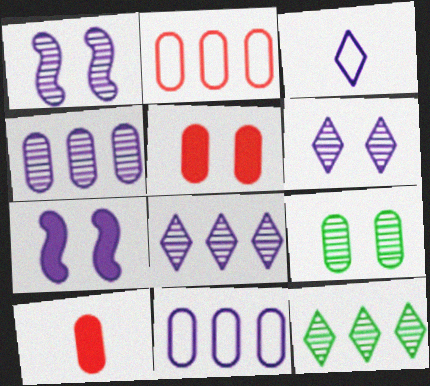[[3, 4, 7], 
[9, 10, 11]]